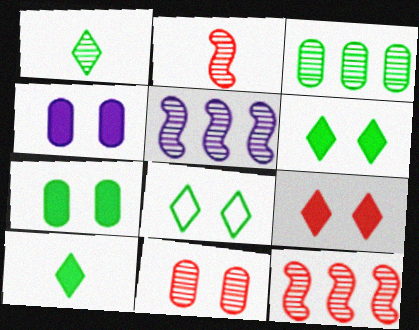[[1, 5, 11]]